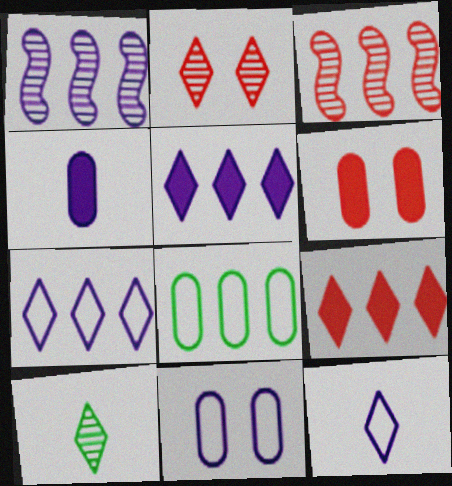[[1, 8, 9], 
[3, 5, 8]]